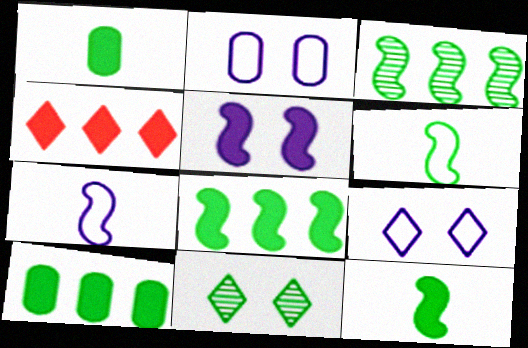[[1, 4, 5], 
[6, 10, 11]]